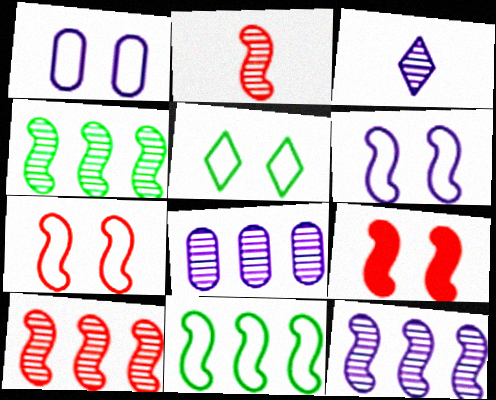[[1, 5, 7], 
[4, 10, 12]]